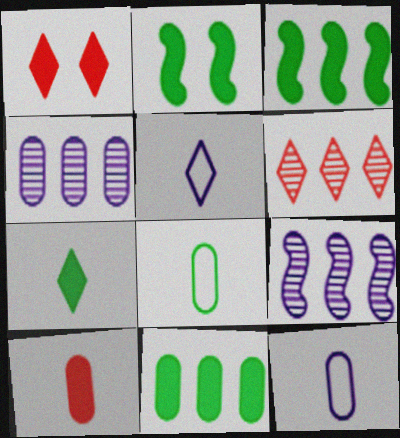[[1, 8, 9], 
[2, 6, 12], 
[2, 7, 11]]